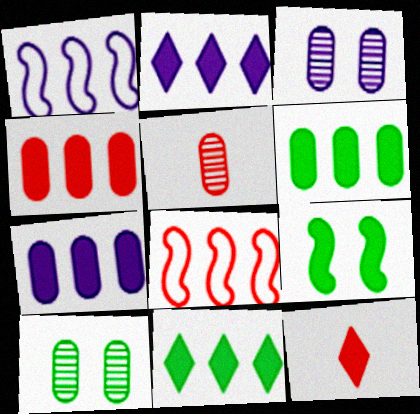[[1, 10, 12], 
[4, 6, 7], 
[7, 9, 12]]